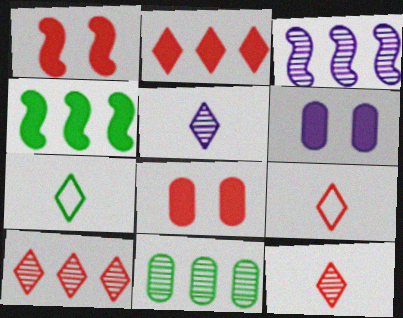[[3, 7, 8], 
[3, 10, 11]]